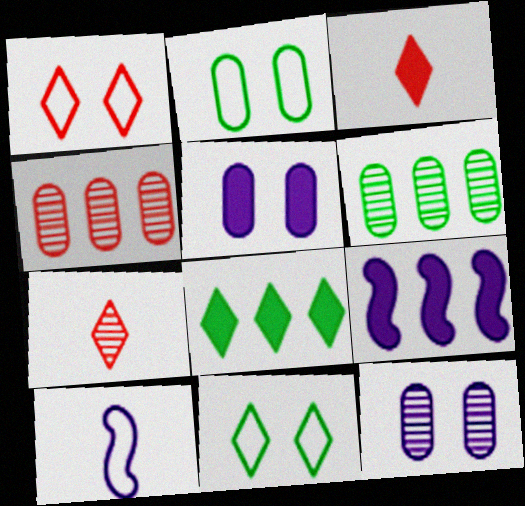[[2, 7, 9]]